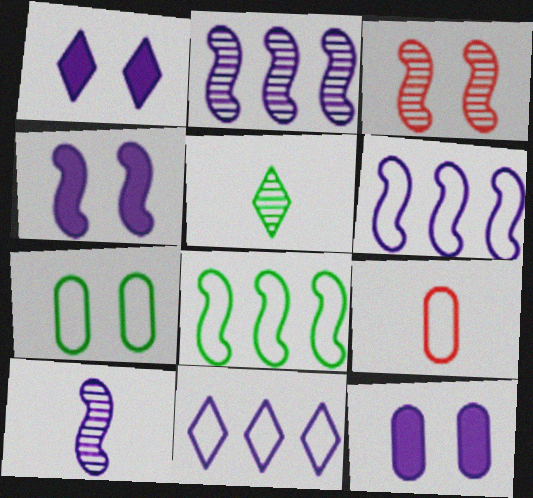[[1, 3, 7], 
[1, 4, 12], 
[4, 6, 10], 
[10, 11, 12]]